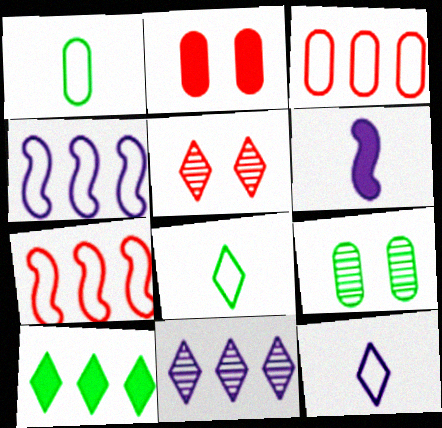[[2, 6, 10], 
[5, 10, 12]]